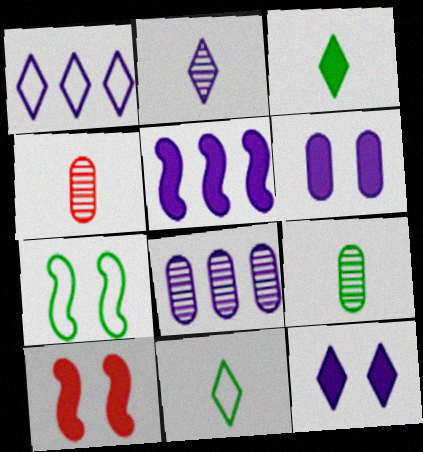[[1, 2, 12], 
[1, 5, 8], 
[1, 9, 10], 
[8, 10, 11]]